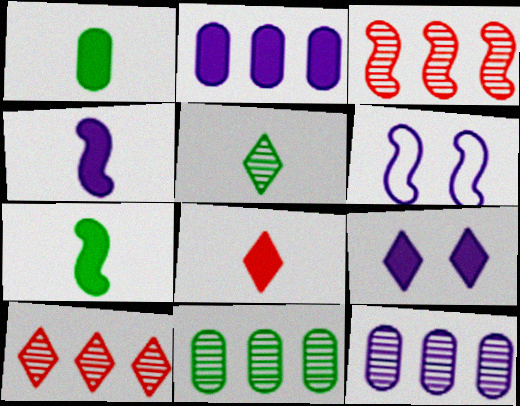[[1, 4, 8], 
[1, 6, 10], 
[2, 4, 9], 
[3, 6, 7], 
[6, 8, 11]]